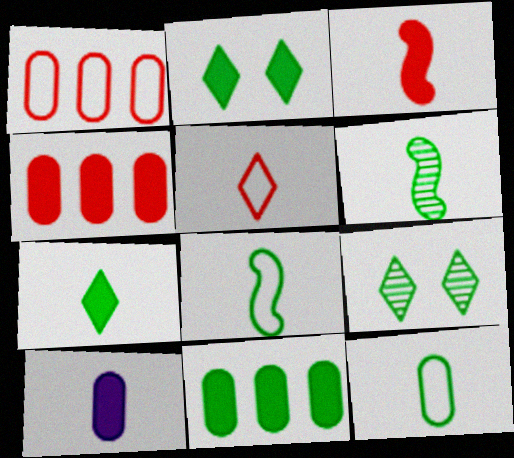[[3, 7, 10], 
[5, 6, 10], 
[6, 7, 12], 
[8, 9, 11]]